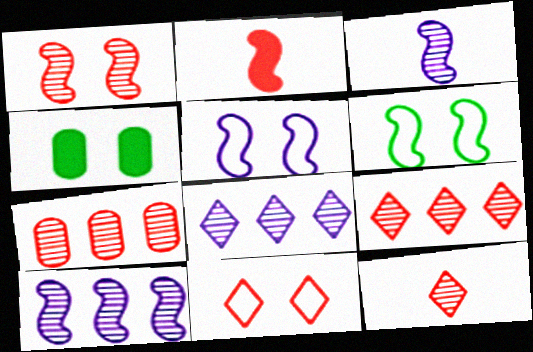[[1, 7, 12], 
[2, 6, 10], 
[2, 7, 11]]